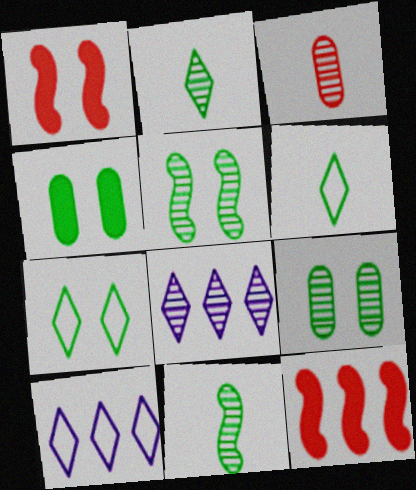[[3, 5, 8], 
[4, 5, 7]]